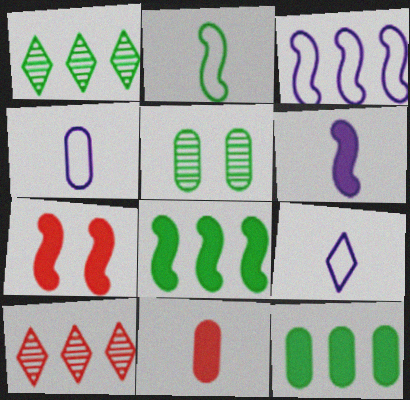[[1, 4, 7], 
[3, 10, 12], 
[6, 7, 8]]